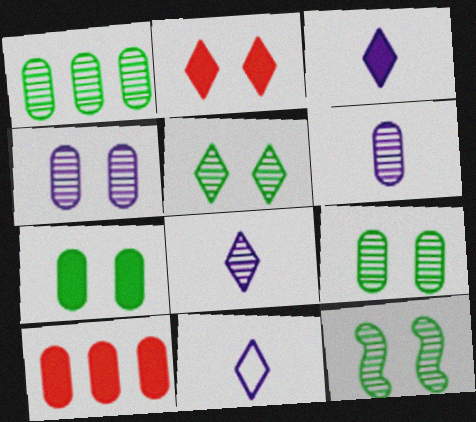[[3, 8, 11], 
[5, 9, 12], 
[10, 11, 12]]